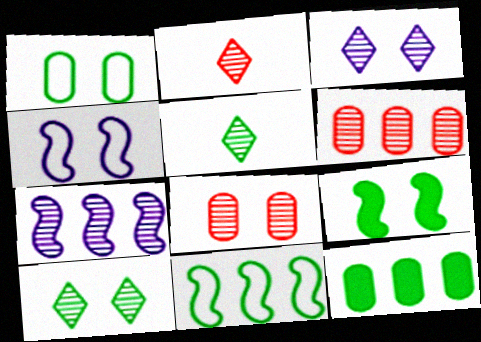[[1, 9, 10], 
[2, 4, 12], 
[5, 7, 8]]